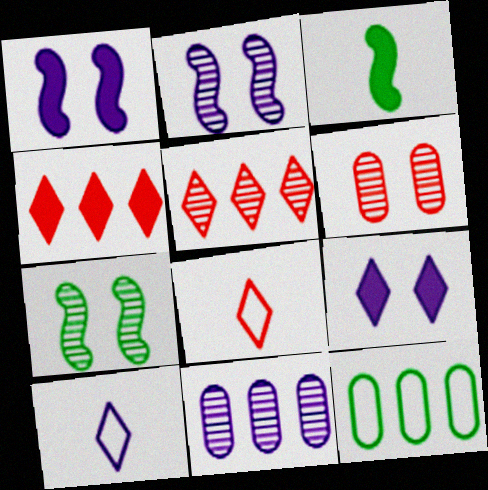[[1, 10, 11]]